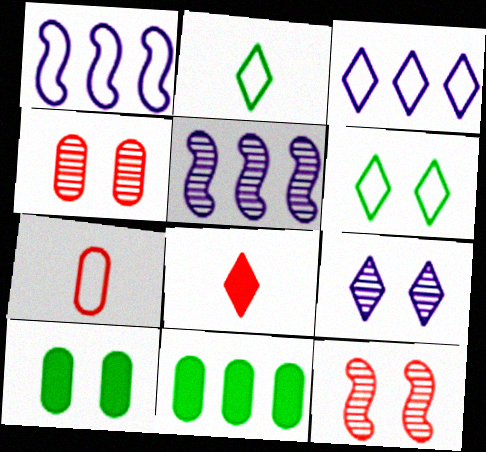[[1, 6, 7]]